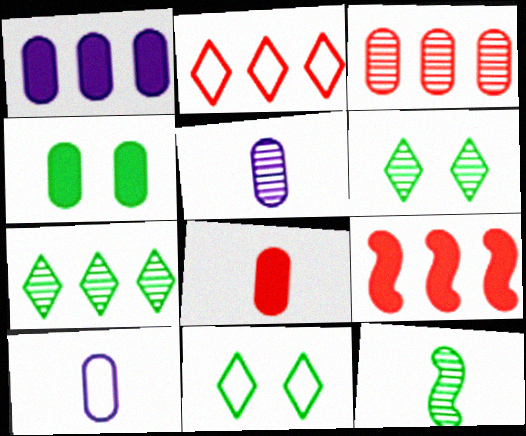[[1, 4, 8], 
[2, 3, 9], 
[3, 4, 10], 
[5, 9, 11], 
[6, 9, 10]]